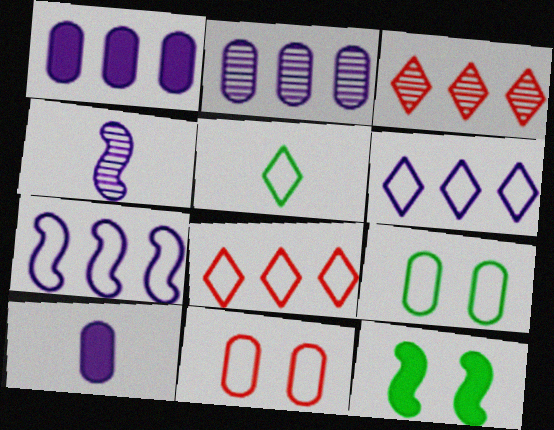[[5, 7, 11]]